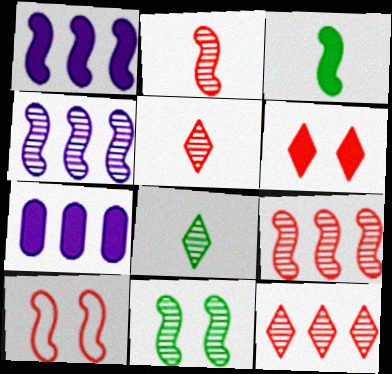[[2, 4, 11], 
[3, 4, 10], 
[3, 6, 7], 
[7, 8, 10]]